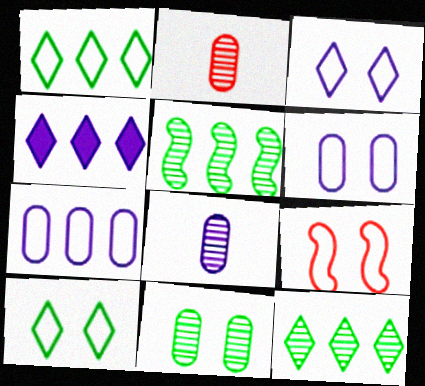[[6, 9, 10]]